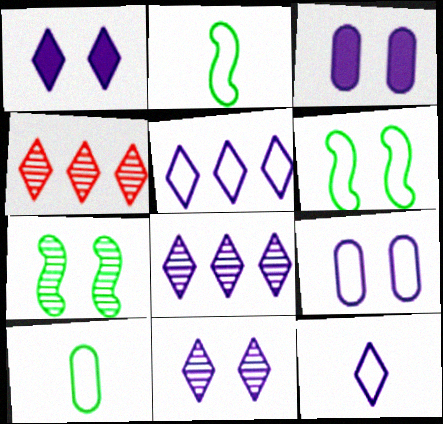[[1, 8, 12], 
[2, 3, 4]]